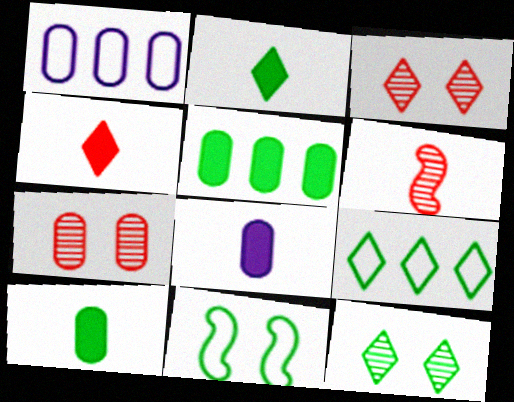[[1, 7, 10], 
[2, 9, 12]]